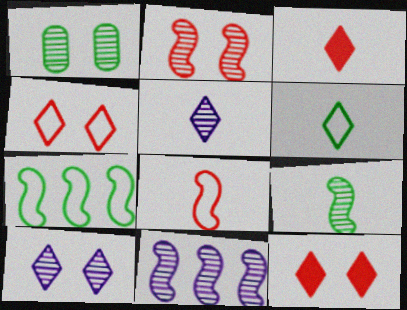[[1, 2, 10], 
[2, 9, 11], 
[3, 5, 6]]